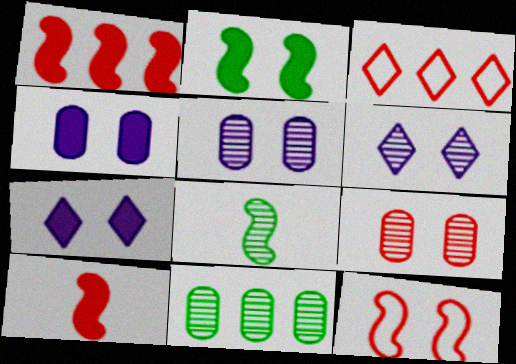[[3, 4, 8], 
[3, 9, 10]]